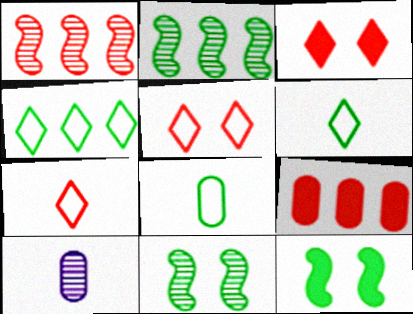[]